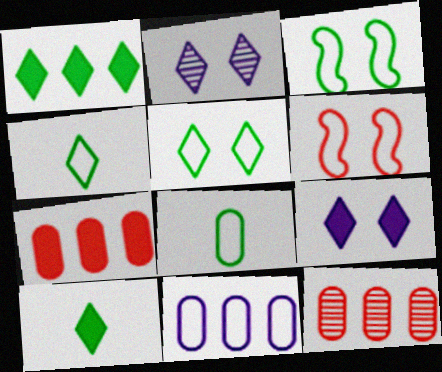[[4, 6, 11]]